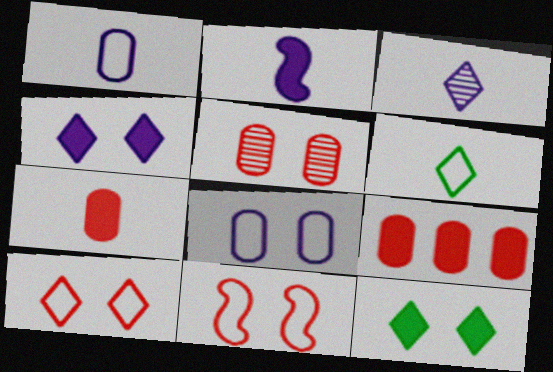[[1, 2, 3], 
[2, 9, 12]]